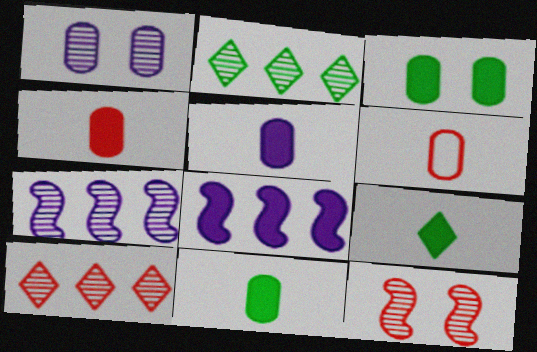[[4, 5, 11]]